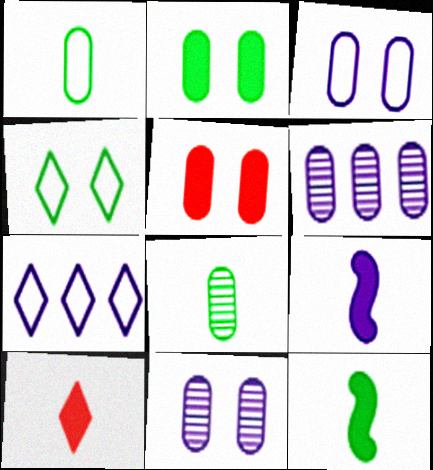[[1, 5, 6], 
[7, 9, 11]]